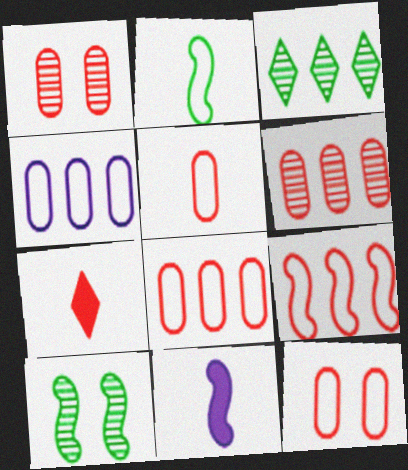[[1, 7, 9], 
[3, 11, 12], 
[4, 7, 10], 
[5, 8, 12], 
[9, 10, 11]]